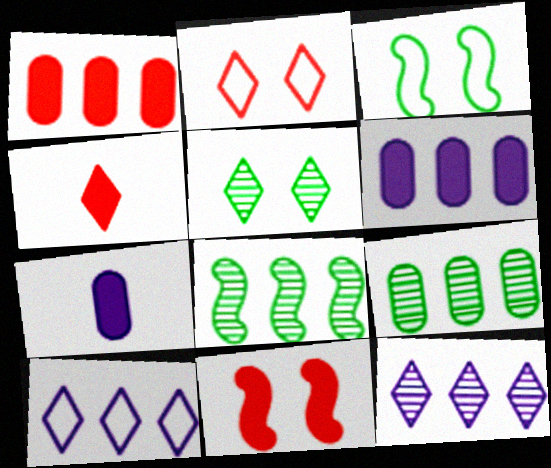[[1, 4, 11], 
[1, 8, 10], 
[2, 7, 8], 
[4, 5, 10]]